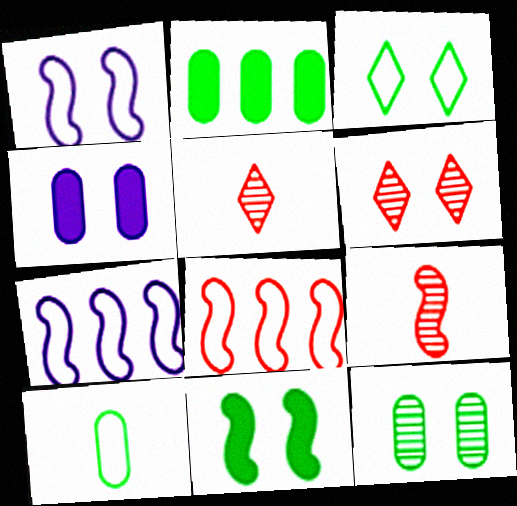[[1, 2, 5], 
[2, 10, 12], 
[3, 11, 12], 
[7, 9, 11]]